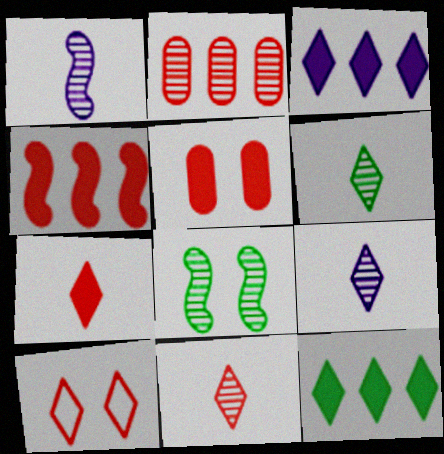[[2, 8, 9], 
[3, 6, 10], 
[4, 5, 7], 
[6, 9, 11], 
[9, 10, 12]]